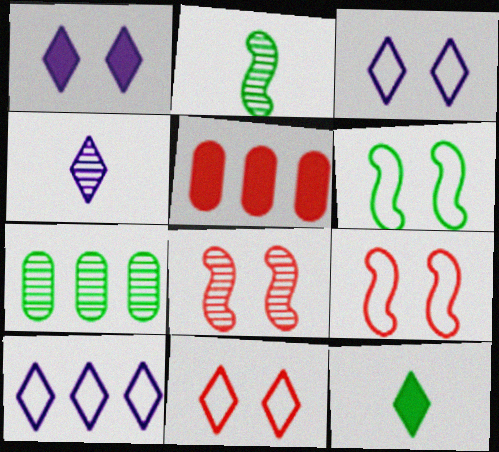[[1, 4, 10], 
[2, 3, 5], 
[4, 5, 6], 
[4, 7, 8], 
[6, 7, 12]]